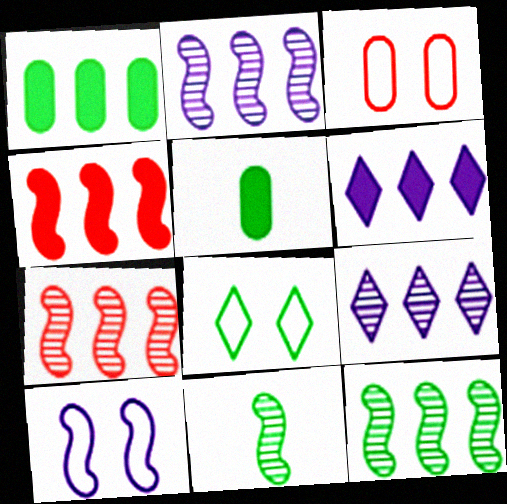[[1, 4, 6], 
[1, 8, 11], 
[2, 7, 12], 
[3, 6, 11], 
[3, 8, 10], 
[4, 10, 11], 
[5, 8, 12]]